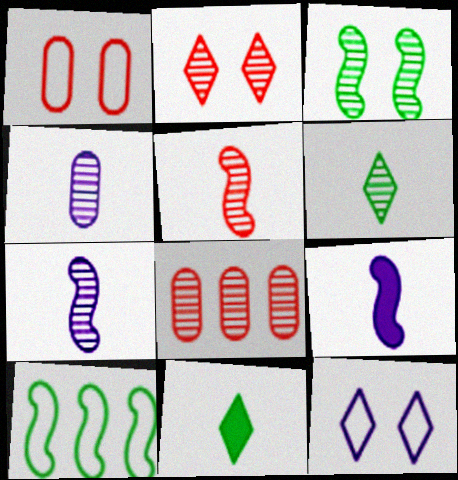[[2, 5, 8], 
[4, 5, 6]]